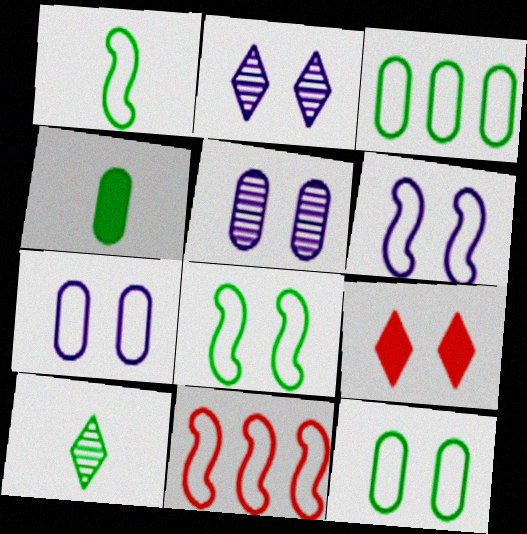[[1, 4, 10], 
[1, 6, 11], 
[2, 4, 11], 
[5, 8, 9]]